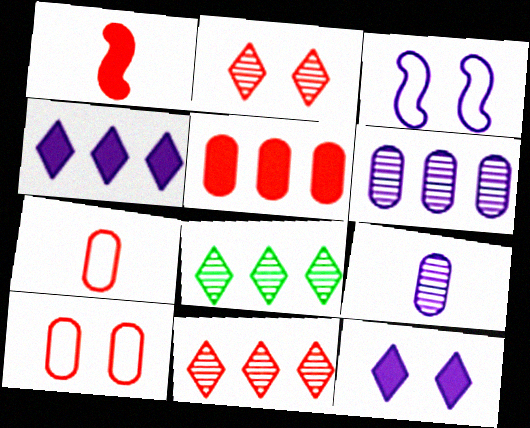[[1, 10, 11], 
[3, 4, 9]]